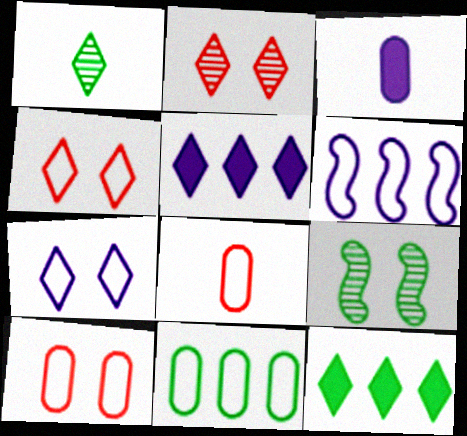[[1, 4, 5], 
[5, 8, 9]]